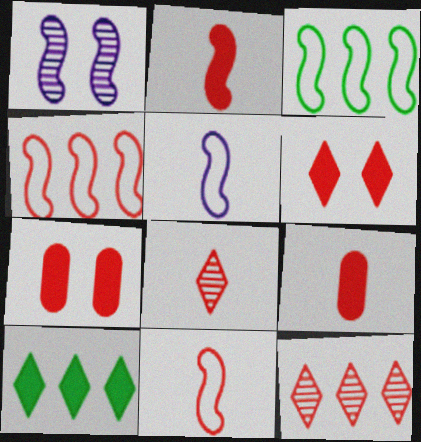[[1, 2, 3], 
[4, 7, 8], 
[7, 11, 12], 
[8, 9, 11]]